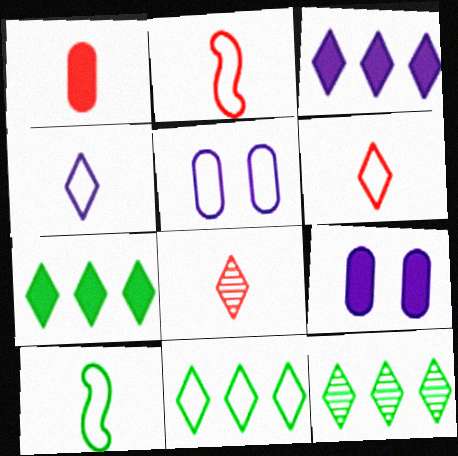[[1, 2, 8], 
[2, 5, 11], 
[2, 9, 12], 
[7, 11, 12]]